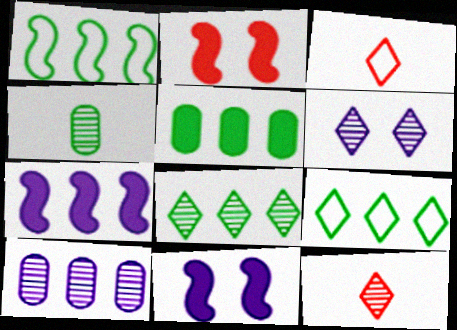[[1, 5, 8], 
[6, 8, 12]]